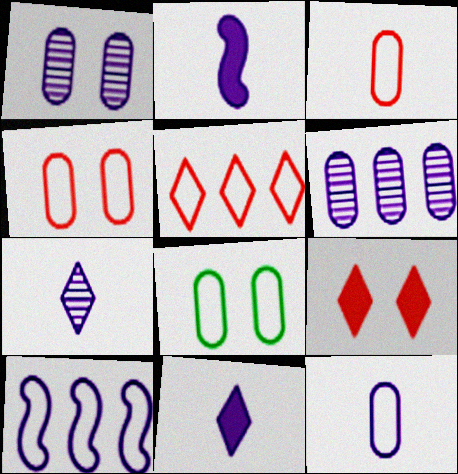[[1, 10, 11], 
[2, 7, 12]]